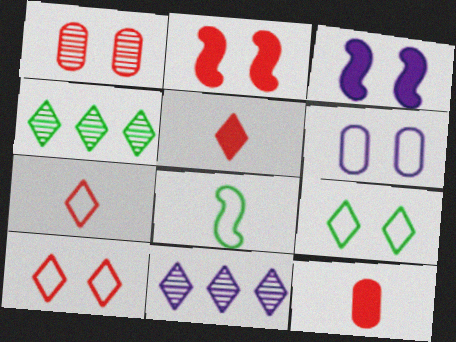[[1, 2, 10], 
[1, 3, 9], 
[5, 9, 11]]